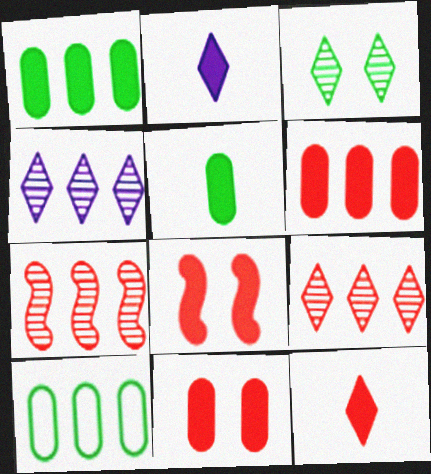[[1, 2, 8], 
[6, 8, 12]]